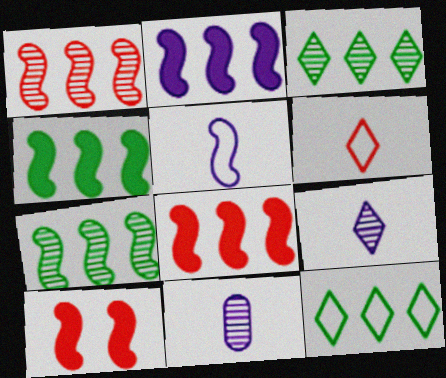[[2, 4, 8], 
[5, 7, 10], 
[10, 11, 12]]